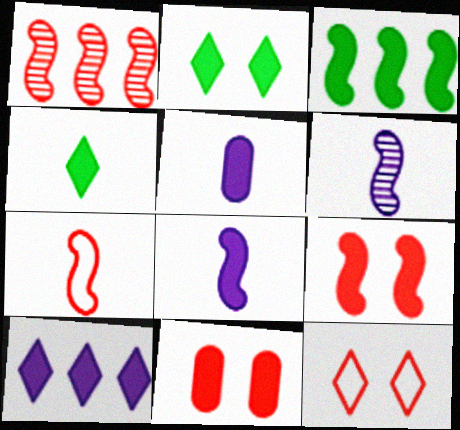[[1, 7, 9], 
[3, 8, 9]]